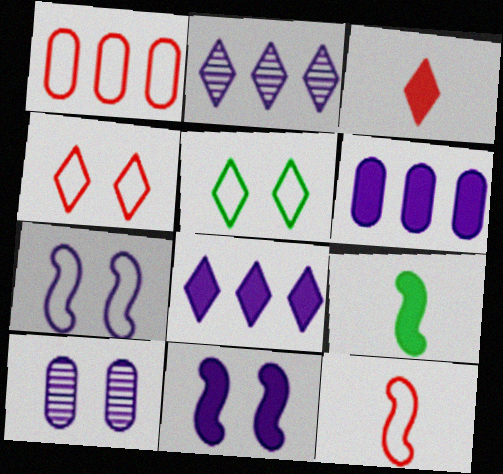[[1, 4, 12], 
[2, 3, 5]]